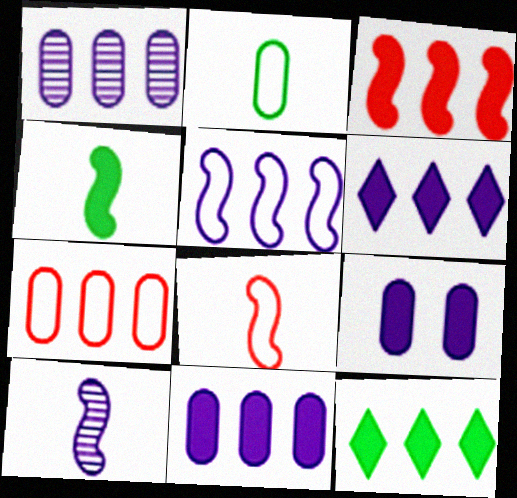[[1, 5, 6], 
[3, 11, 12], 
[4, 8, 10]]